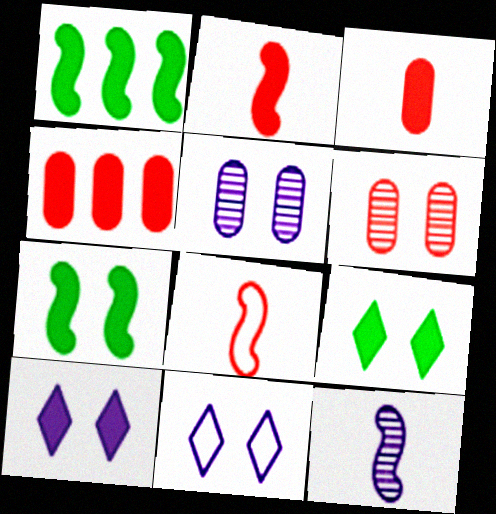[[1, 3, 10], 
[6, 7, 11]]